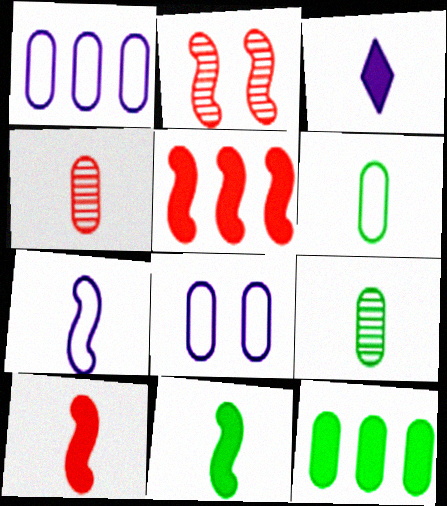[[4, 8, 12]]